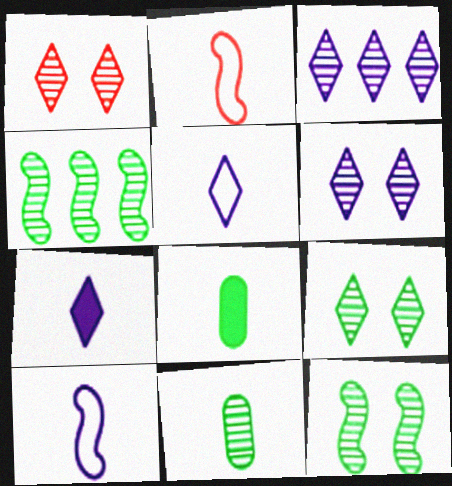[[1, 6, 9], 
[2, 7, 11], 
[4, 9, 11]]